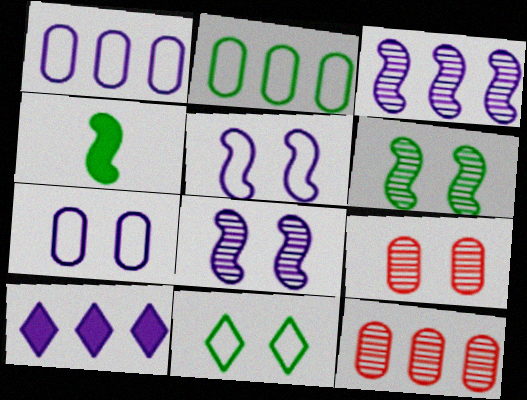[[1, 3, 10]]